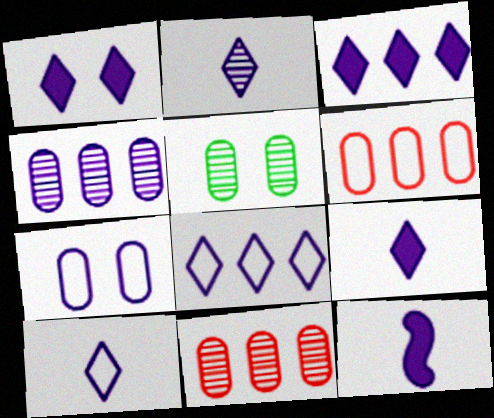[[1, 2, 8], 
[1, 3, 9], 
[2, 9, 10]]